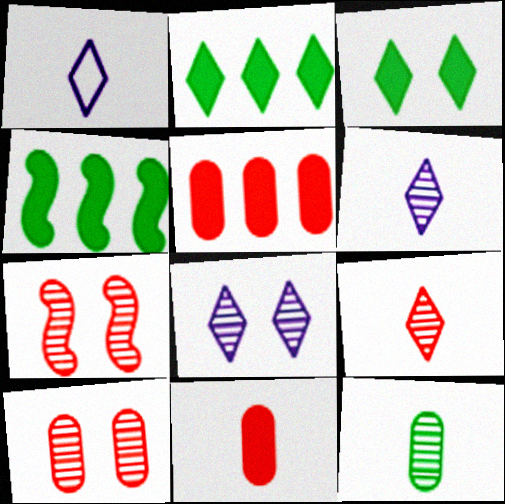[[1, 4, 10]]